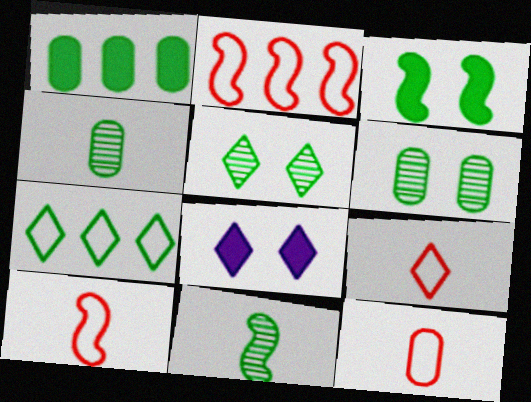[[2, 4, 8], 
[3, 4, 7], 
[9, 10, 12]]